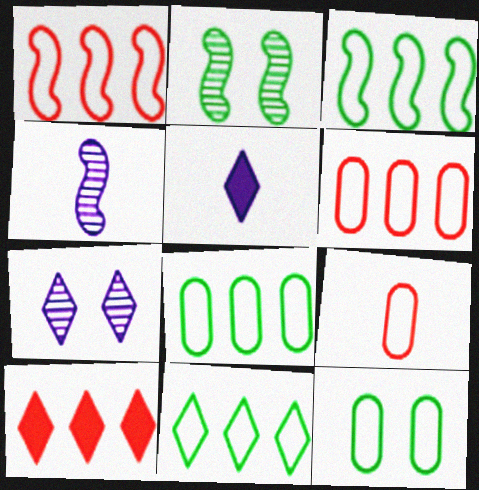[[2, 5, 6], 
[3, 8, 11], 
[4, 10, 12]]